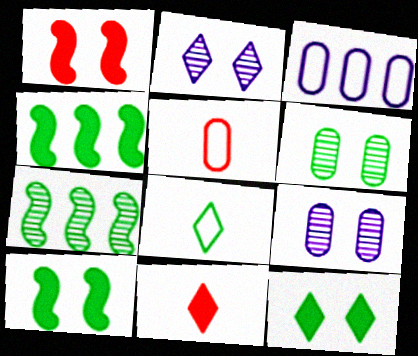[[2, 4, 5], 
[4, 6, 8]]